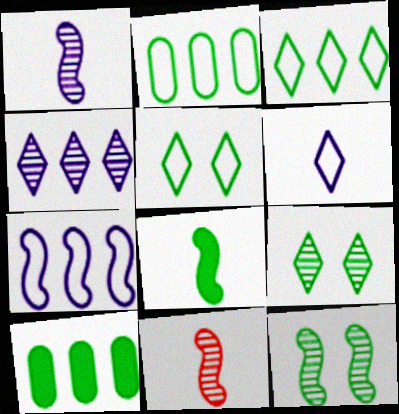[[2, 8, 9]]